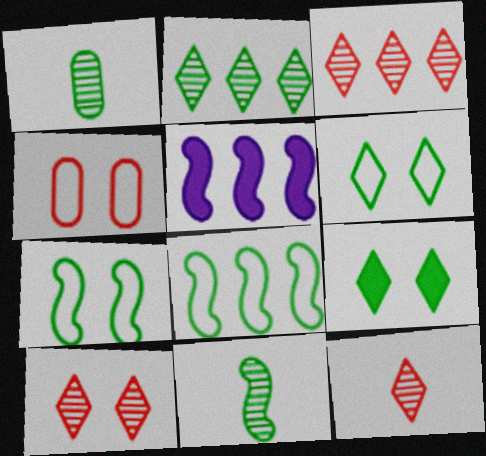[[1, 8, 9], 
[3, 10, 12]]